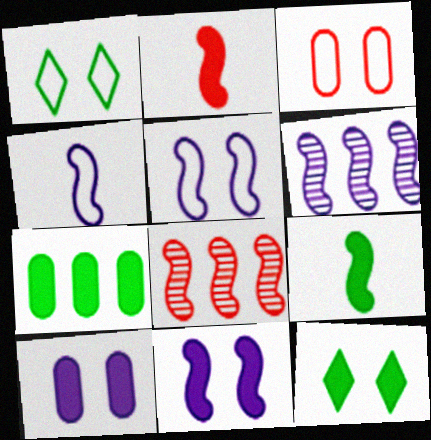[[1, 3, 5], 
[4, 6, 11], 
[5, 8, 9], 
[7, 9, 12]]